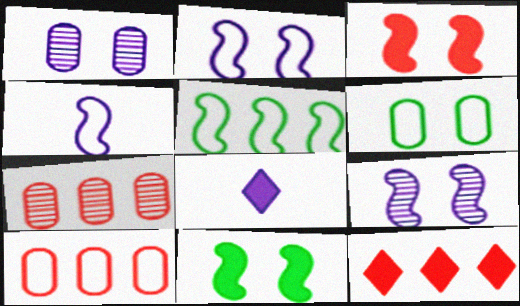[]